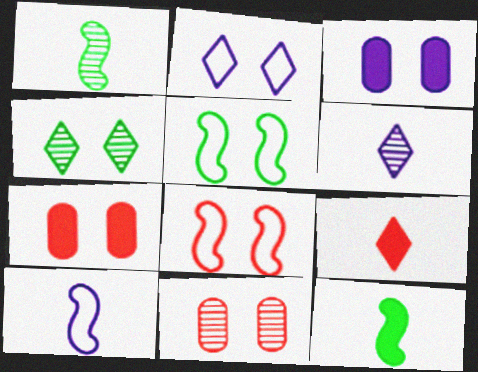[[3, 4, 8]]